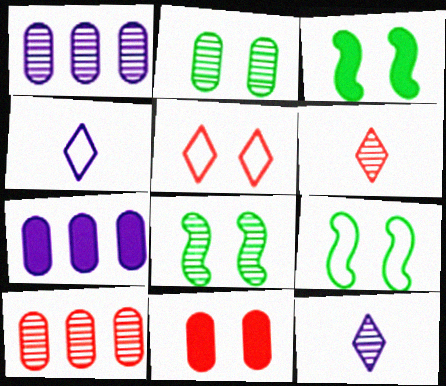[[1, 6, 8], 
[3, 4, 10], 
[3, 8, 9], 
[6, 7, 9], 
[8, 10, 12]]